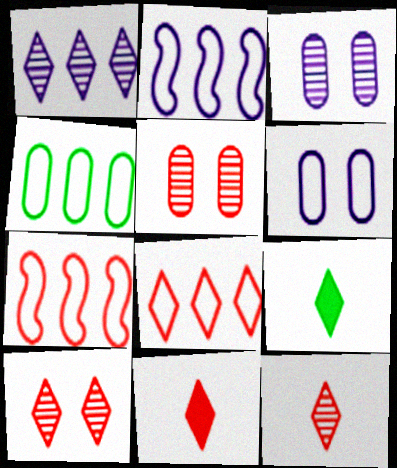[[2, 4, 8], 
[2, 5, 9], 
[3, 7, 9], 
[5, 7, 11], 
[8, 10, 11]]